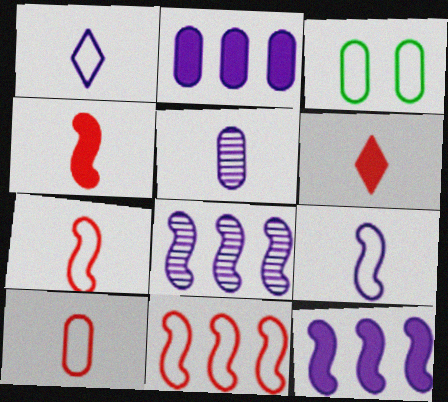[[1, 3, 11], 
[3, 6, 8]]